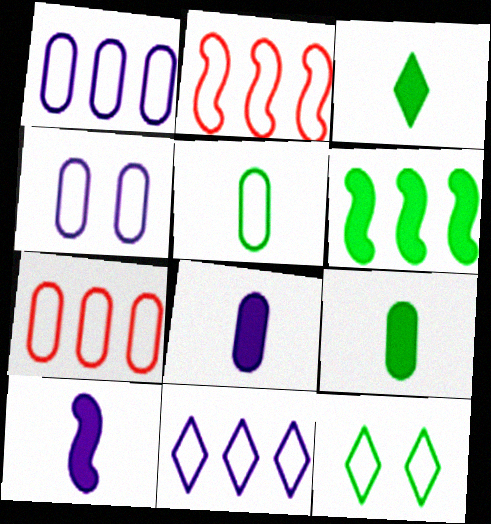[[4, 5, 7]]